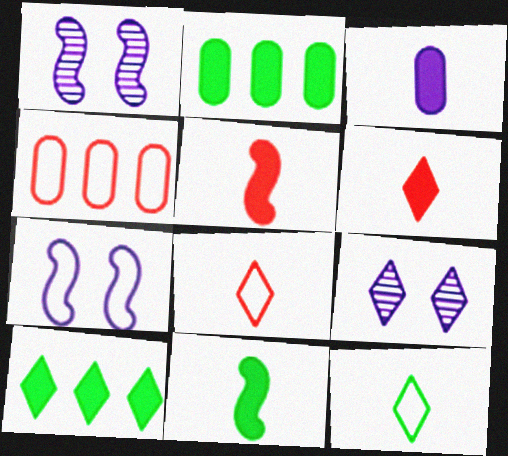[[1, 2, 8], 
[3, 6, 11], 
[4, 7, 12], 
[4, 9, 11], 
[8, 9, 10]]